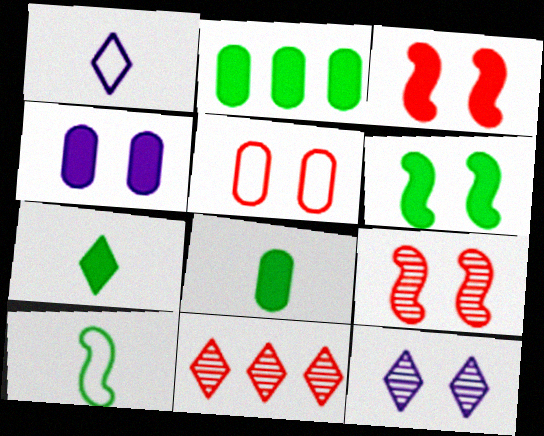[[1, 2, 9], 
[2, 6, 7], 
[4, 10, 11], 
[5, 6, 12]]